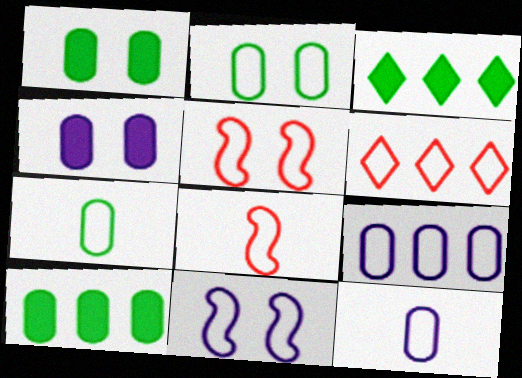[[6, 7, 11]]